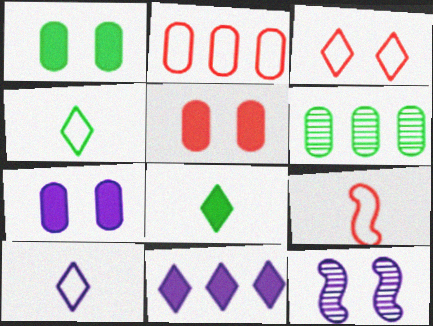[[1, 3, 12], 
[1, 5, 7], 
[2, 3, 9], 
[2, 8, 12]]